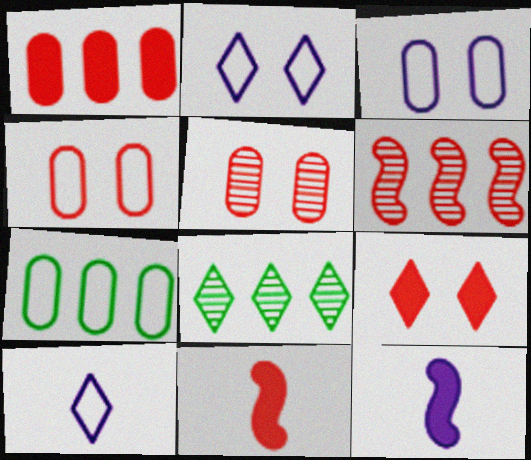[[1, 9, 11], 
[3, 8, 11], 
[4, 8, 12], 
[8, 9, 10]]